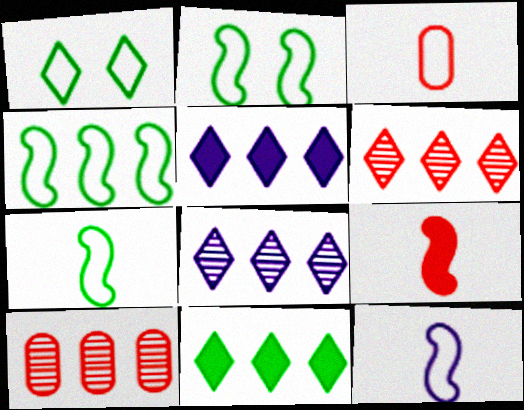[[2, 4, 7], 
[4, 5, 10]]